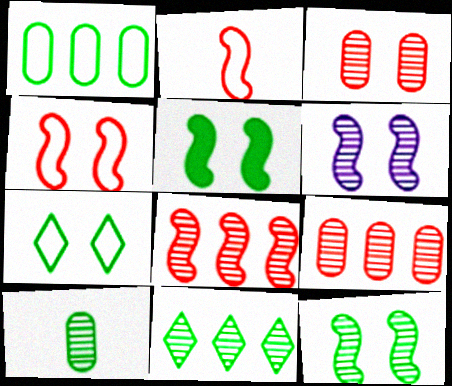[[4, 5, 6], 
[10, 11, 12]]